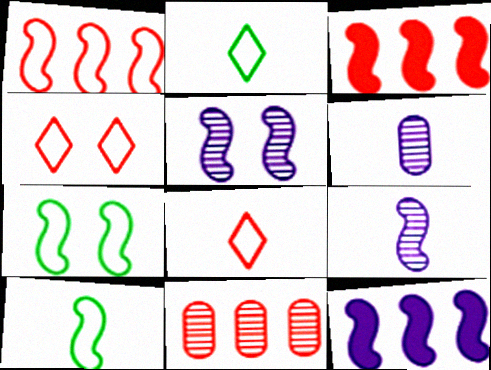[[3, 5, 10], 
[3, 7, 9]]